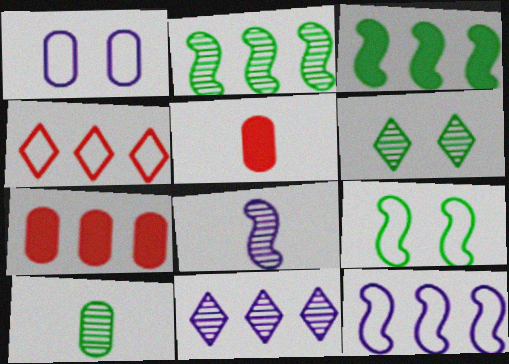[[1, 7, 10], 
[2, 6, 10], 
[5, 6, 12], 
[5, 9, 11]]